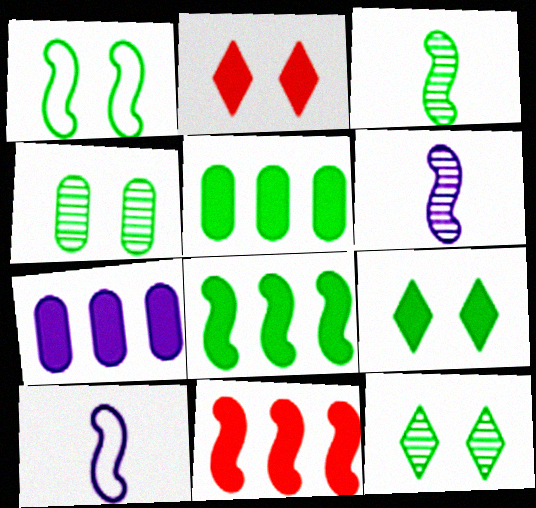[[1, 3, 8], 
[1, 4, 9], 
[1, 6, 11]]